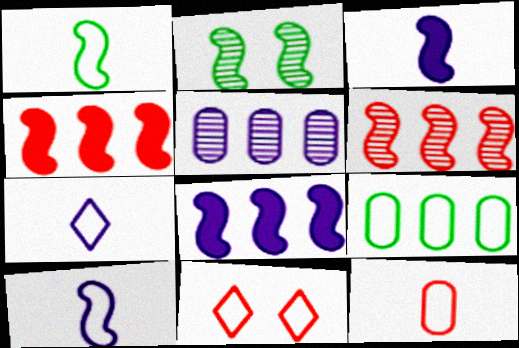[[1, 7, 12], 
[2, 4, 10], 
[9, 10, 11]]